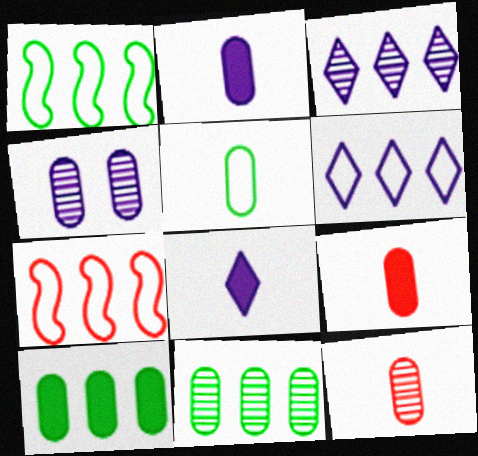[[2, 5, 12], 
[3, 7, 10], 
[4, 11, 12]]